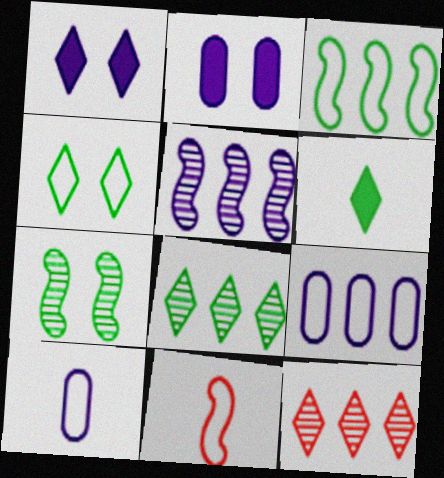[[1, 5, 10], 
[2, 8, 11], 
[4, 6, 8], 
[4, 9, 11]]